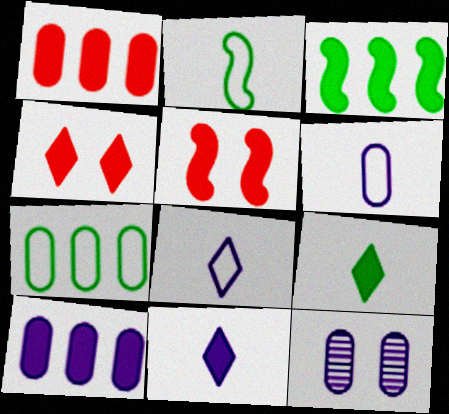[[5, 9, 10], 
[6, 10, 12]]